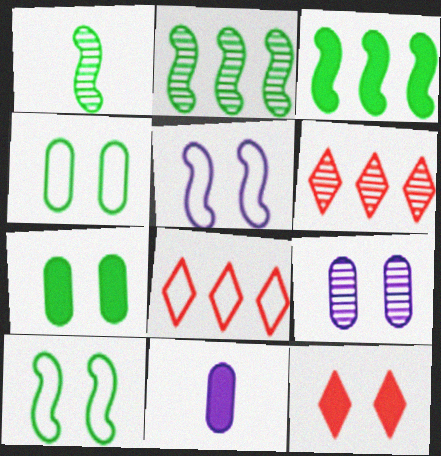[[1, 3, 10], 
[1, 6, 9], 
[3, 11, 12], 
[6, 10, 11], 
[9, 10, 12]]